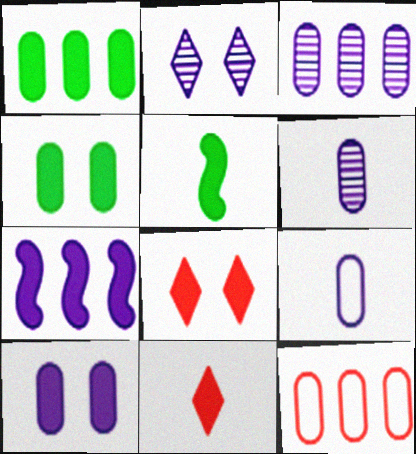[[1, 3, 12], 
[2, 5, 12], 
[2, 7, 9], 
[3, 9, 10], 
[4, 6, 12], 
[4, 7, 11]]